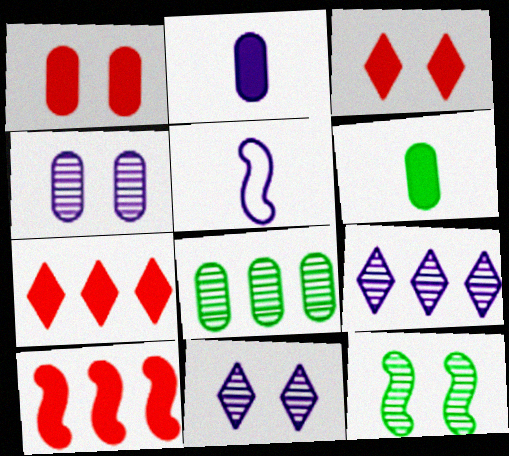[[3, 5, 8], 
[5, 10, 12]]